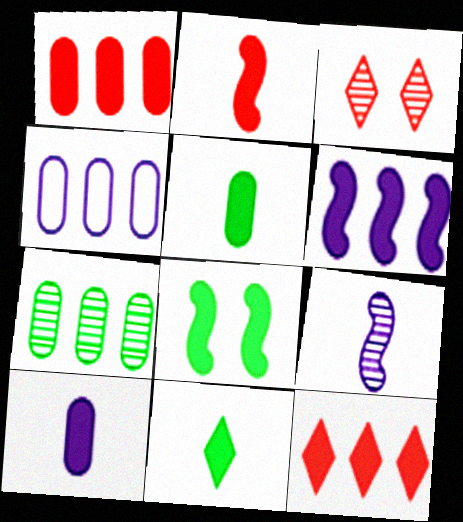[[1, 4, 7], 
[2, 6, 8], 
[2, 10, 11], 
[3, 7, 9], 
[8, 10, 12]]